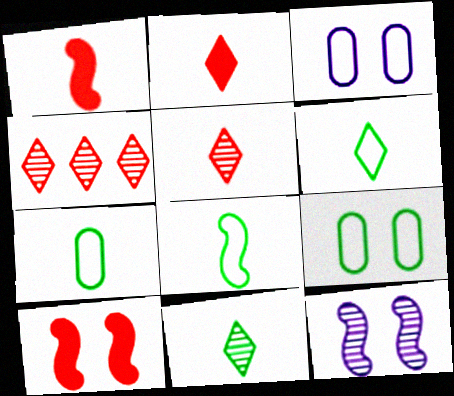[[6, 7, 8]]